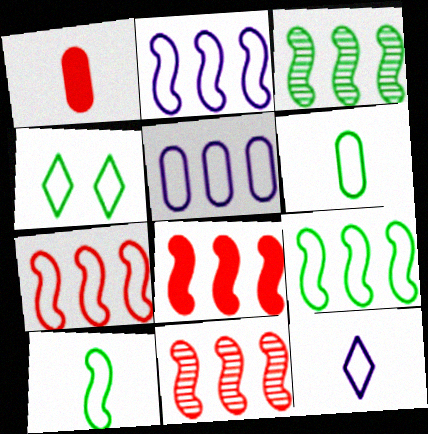[[2, 3, 8], 
[2, 7, 9], 
[4, 6, 9], 
[7, 8, 11]]